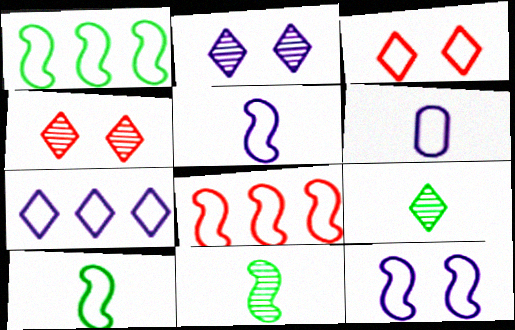[[1, 3, 6], 
[6, 7, 12], 
[8, 10, 12]]